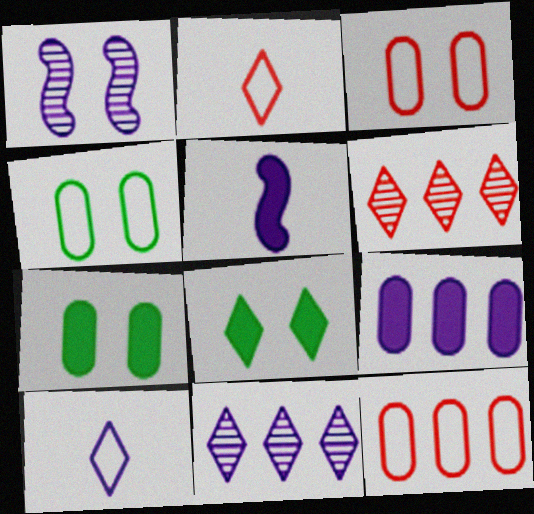[[1, 3, 8], 
[1, 9, 10], 
[2, 8, 11], 
[4, 5, 6], 
[6, 8, 10]]